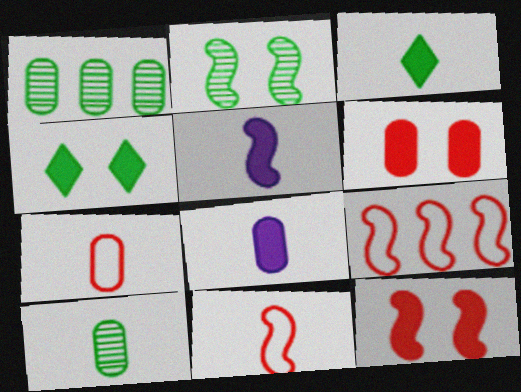[[2, 5, 9], 
[7, 8, 10]]